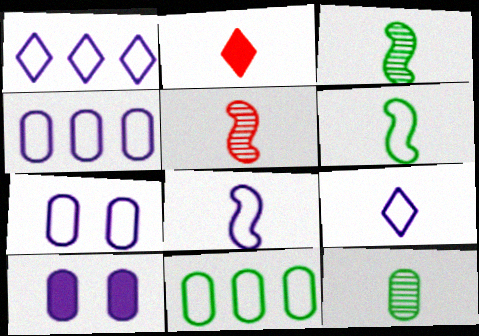[[1, 7, 8], 
[2, 8, 12]]